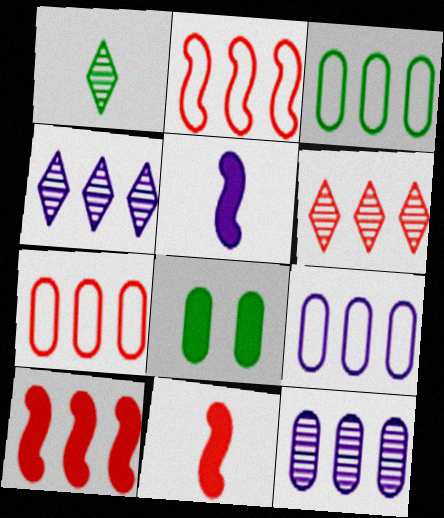[[3, 4, 10], 
[3, 7, 9], 
[6, 7, 10]]